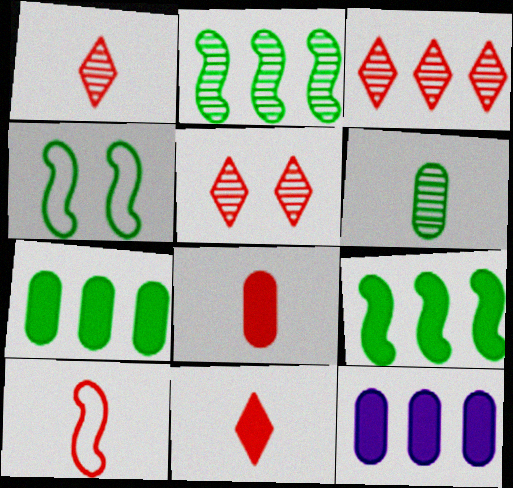[[1, 3, 5], 
[1, 4, 12], 
[1, 8, 10]]